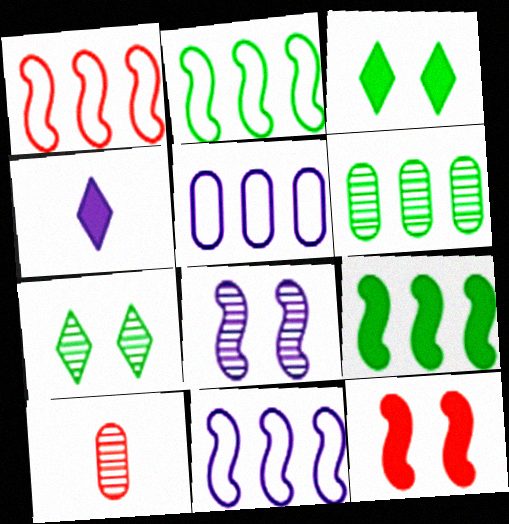[[1, 2, 11], 
[3, 10, 11], 
[4, 5, 8]]